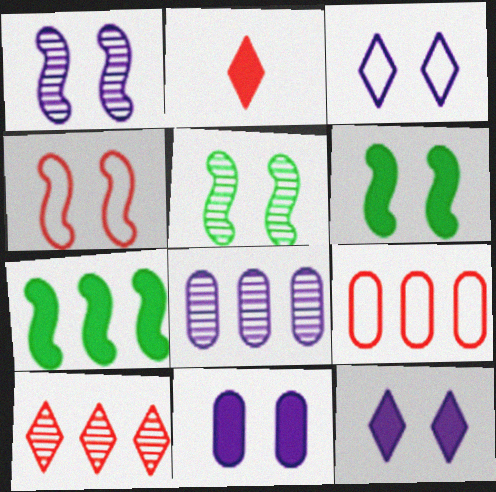[[1, 3, 11], 
[1, 4, 6], 
[2, 7, 11]]